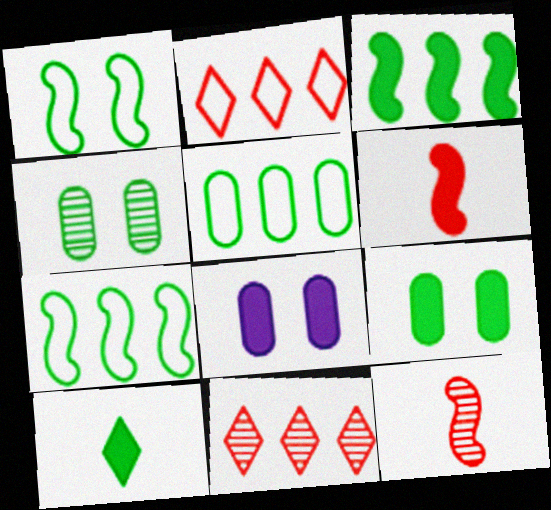[[3, 9, 10], 
[4, 7, 10]]